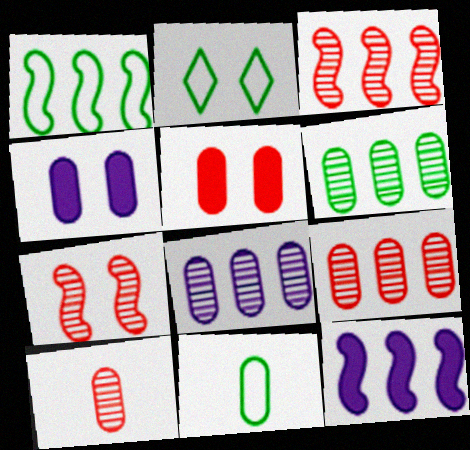[[1, 2, 11], 
[1, 3, 12], 
[2, 4, 7], 
[2, 10, 12], 
[4, 9, 11], 
[5, 8, 11], 
[6, 8, 9]]